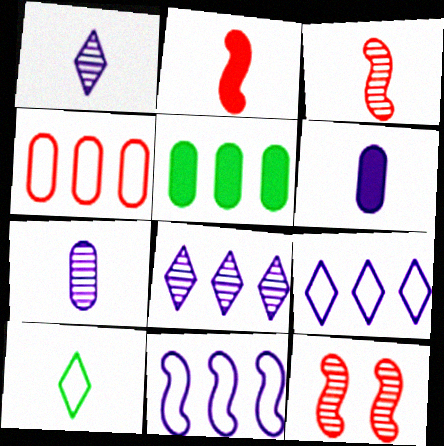[[2, 7, 10], 
[3, 6, 10]]